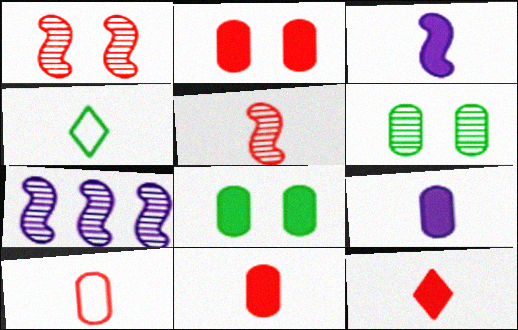[[2, 4, 7], 
[4, 5, 9], 
[5, 10, 12]]